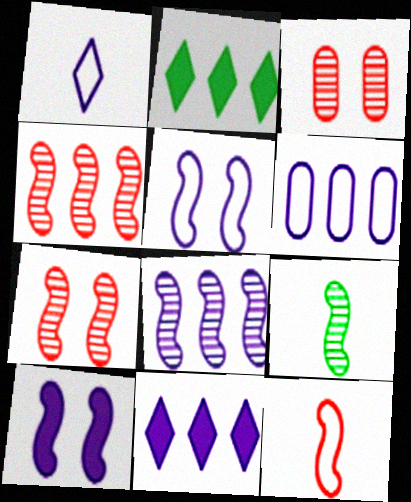[[1, 5, 6], 
[2, 4, 6], 
[6, 8, 11], 
[7, 8, 9]]